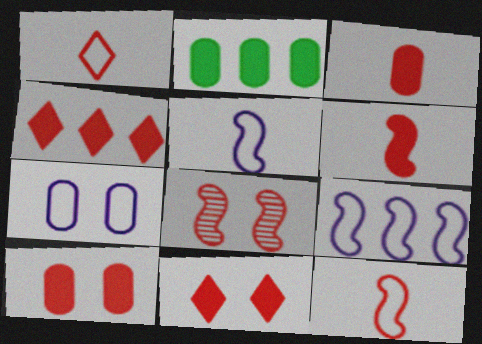[[4, 6, 10]]